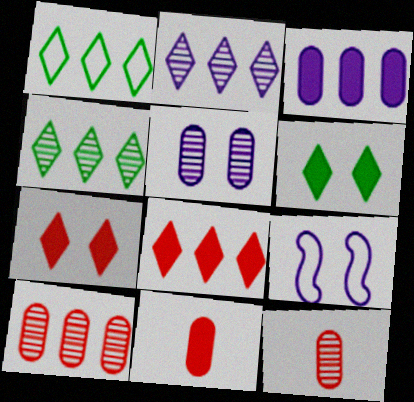[[1, 2, 8], 
[4, 9, 11]]